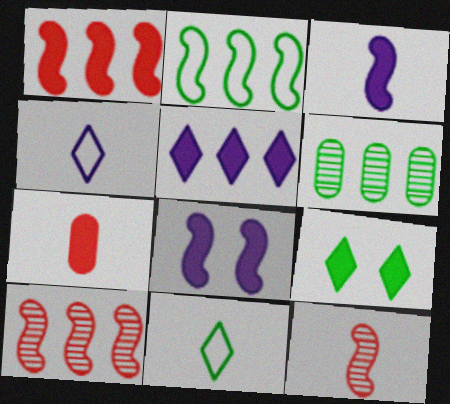[[2, 8, 12]]